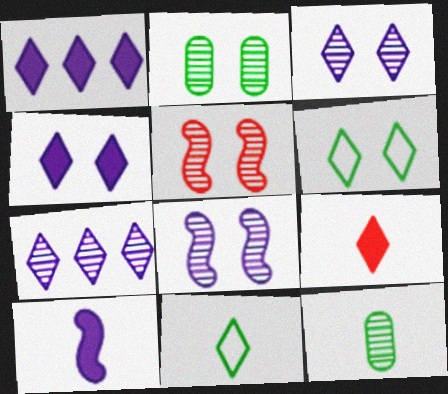[[2, 3, 5], 
[5, 7, 12], 
[6, 7, 9]]